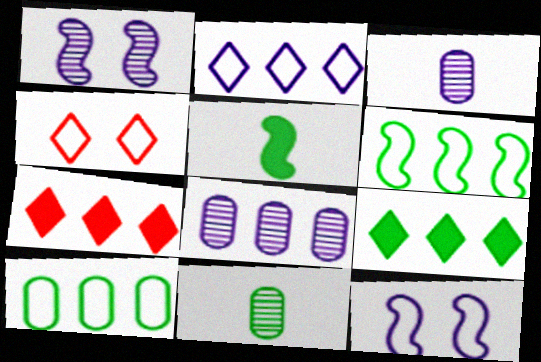[[4, 5, 8], 
[6, 7, 8], 
[7, 11, 12]]